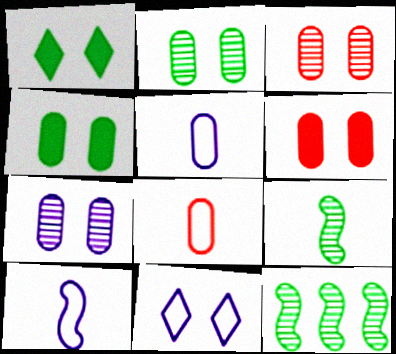[[2, 3, 7]]